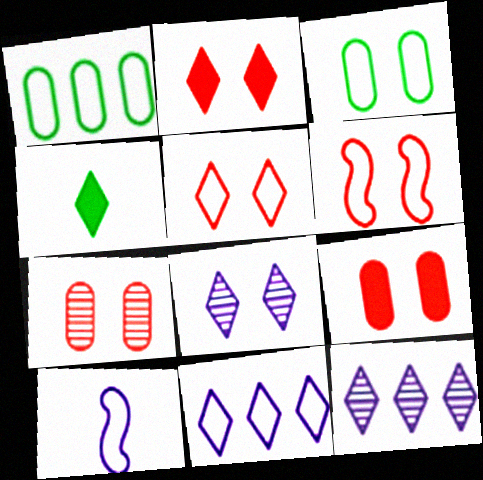[[1, 5, 10], 
[2, 6, 7], 
[4, 5, 12]]